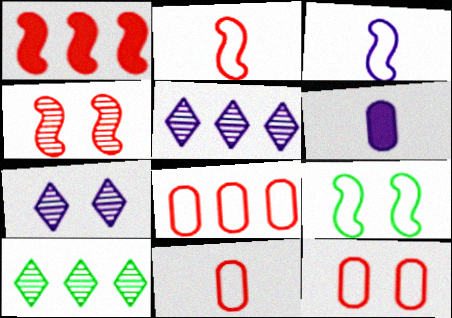[[1, 2, 4], 
[8, 11, 12]]